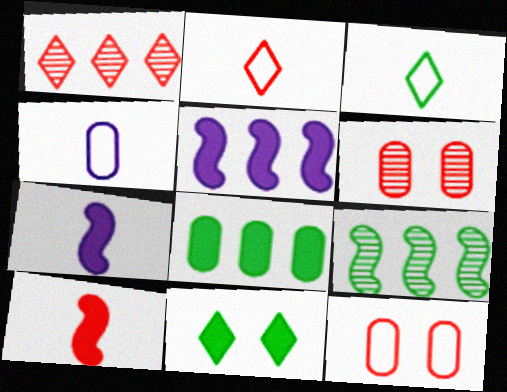[[1, 10, 12], 
[3, 5, 6], 
[4, 6, 8]]